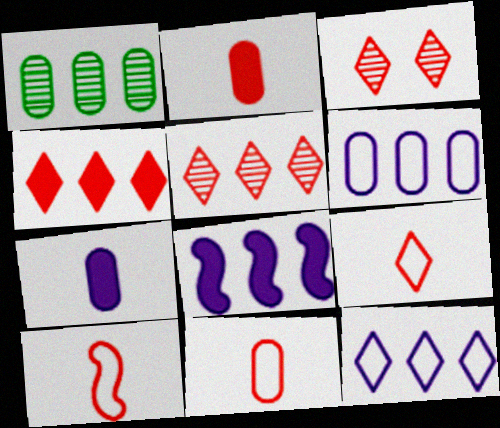[[3, 4, 9], 
[9, 10, 11]]